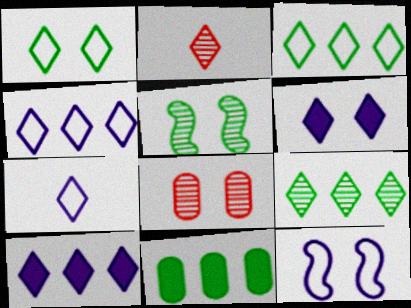[[1, 2, 10], 
[2, 3, 6], 
[2, 11, 12]]